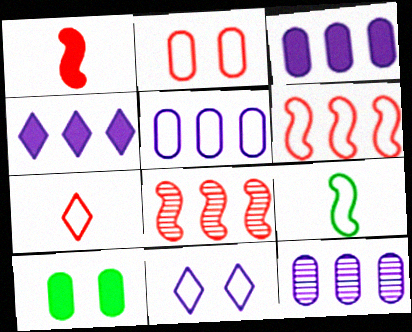[[1, 4, 10], 
[2, 6, 7], 
[3, 5, 12]]